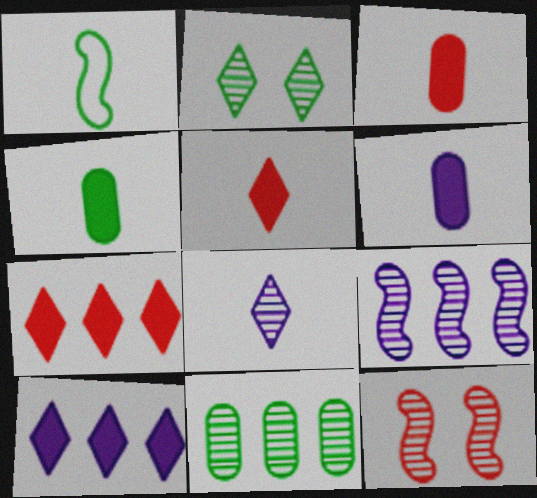[[1, 3, 8], 
[3, 4, 6], 
[8, 11, 12]]